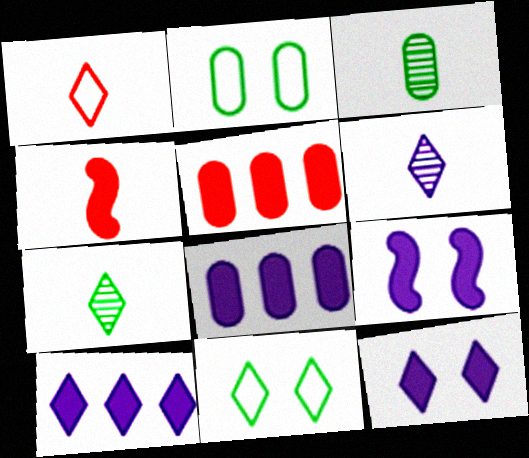[]